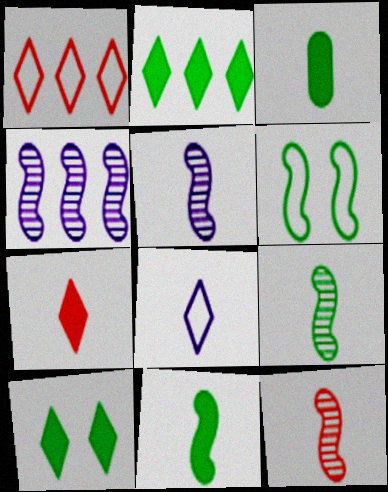[[3, 8, 12], 
[5, 9, 12]]